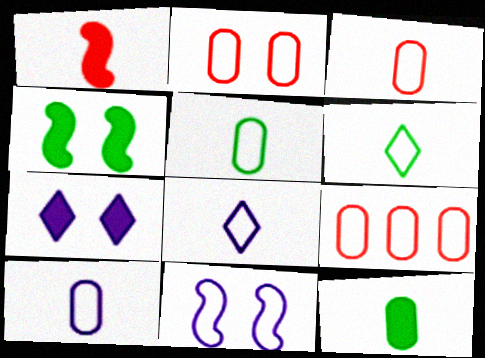[[2, 3, 9], 
[3, 5, 10], 
[6, 9, 11]]